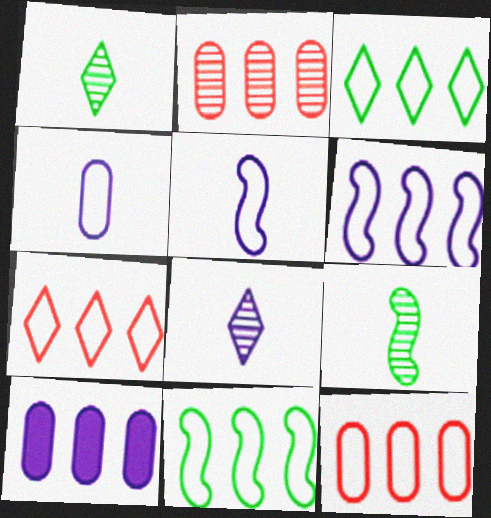[[3, 6, 12]]